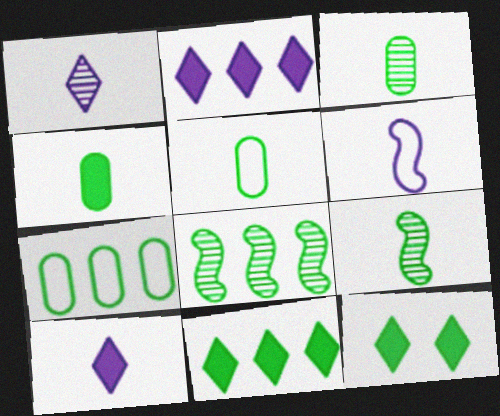[[3, 4, 5], 
[5, 8, 12], 
[7, 8, 11], 
[7, 9, 12]]